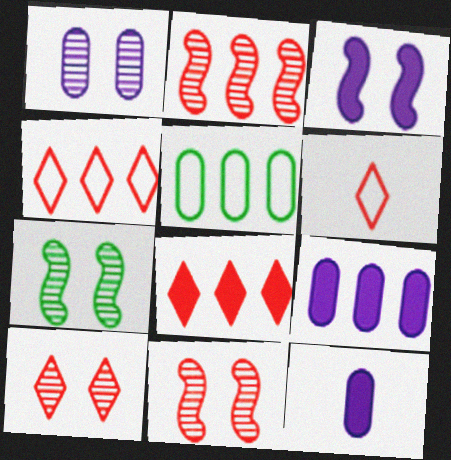[[1, 7, 10], 
[4, 7, 12], 
[6, 7, 9], 
[6, 8, 10]]